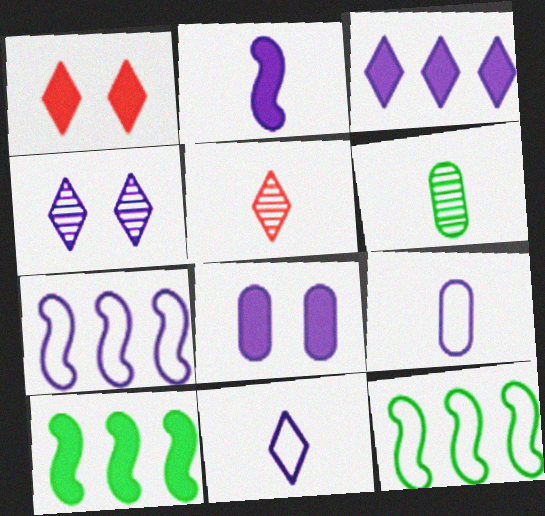[[1, 6, 7], 
[2, 3, 8], 
[3, 4, 11], 
[5, 8, 12]]